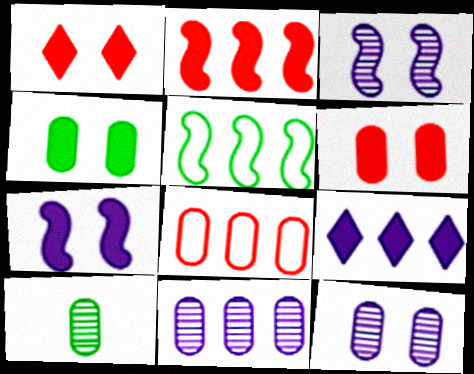[[1, 4, 7]]